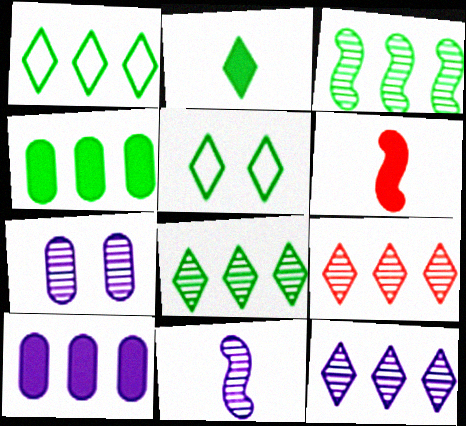[[1, 3, 4], 
[1, 6, 7], 
[2, 5, 8], 
[7, 11, 12], 
[8, 9, 12]]